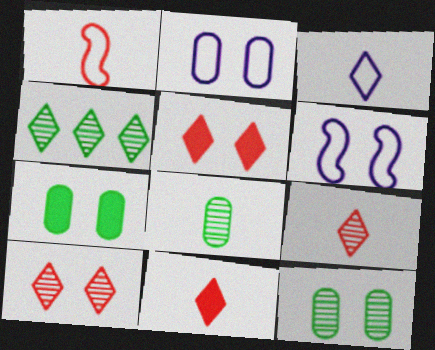[[3, 4, 5], 
[5, 6, 12], 
[6, 7, 10]]